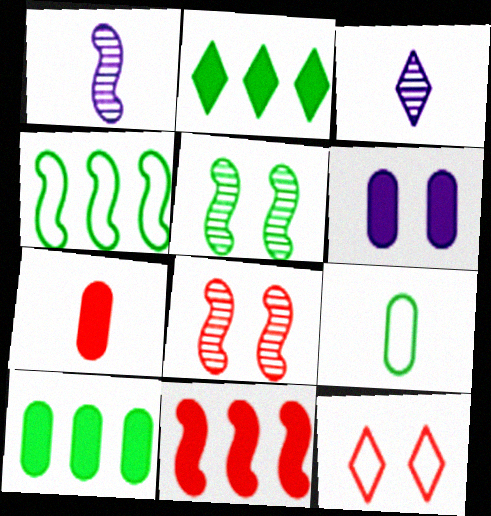[[1, 10, 12], 
[2, 3, 12], 
[2, 5, 9], 
[5, 6, 12], 
[6, 7, 10]]